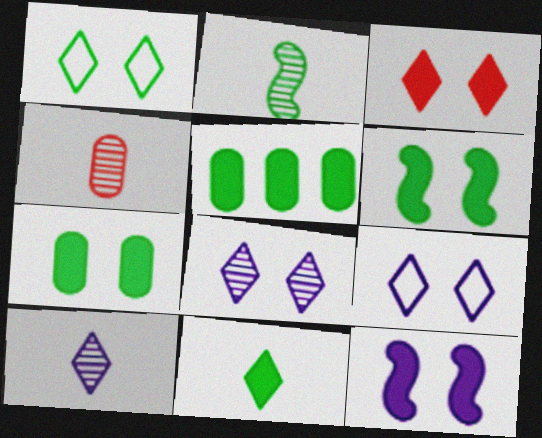[[1, 2, 5], 
[1, 3, 8], 
[2, 4, 10], 
[3, 7, 12], 
[5, 6, 11]]